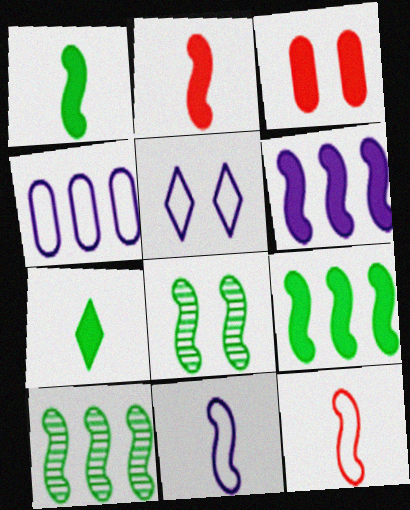[[3, 5, 8], 
[3, 6, 7], 
[4, 5, 11], 
[6, 8, 12]]